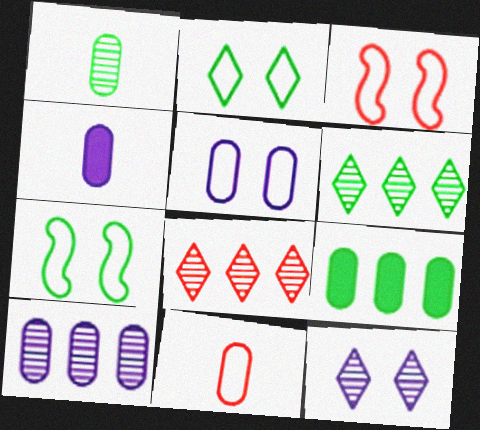[[1, 4, 11], 
[2, 3, 5], 
[3, 4, 6], 
[4, 5, 10], 
[4, 7, 8]]